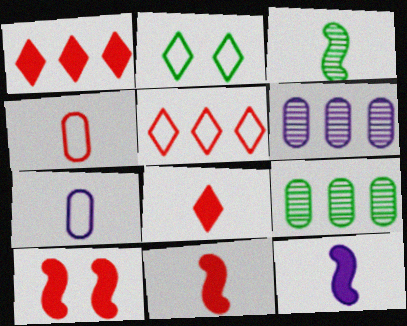[[2, 6, 11], 
[3, 7, 8]]